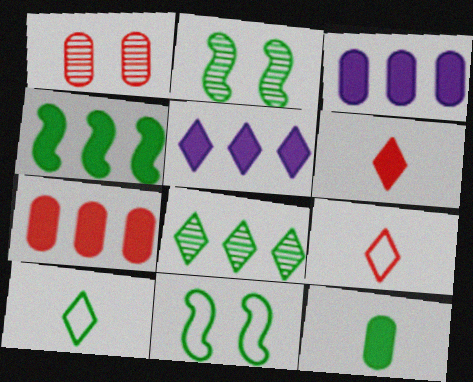[[2, 3, 9], 
[4, 5, 7], 
[8, 11, 12]]